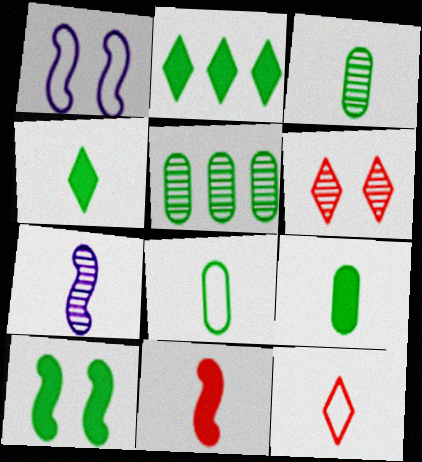[[2, 9, 10], 
[3, 8, 9], 
[5, 6, 7], 
[7, 9, 12]]